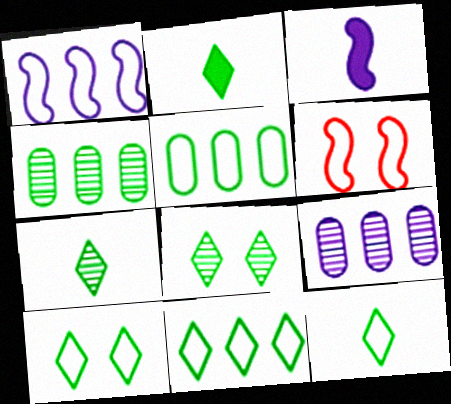[[2, 6, 9], 
[2, 7, 12], 
[2, 8, 11], 
[10, 11, 12]]